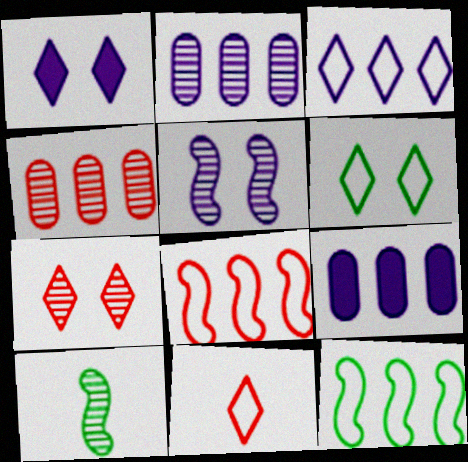[[1, 6, 7], 
[2, 7, 10], 
[3, 6, 11]]